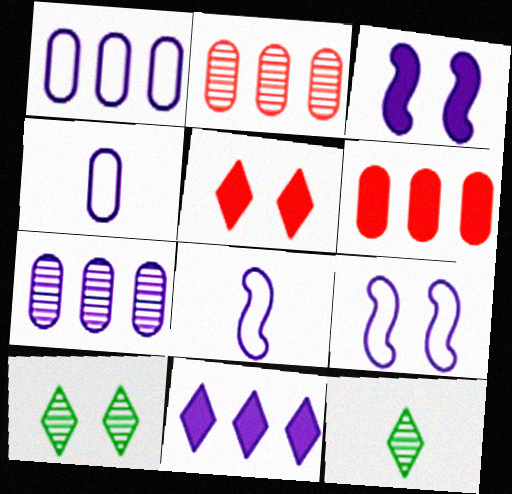[[6, 8, 10], 
[6, 9, 12]]